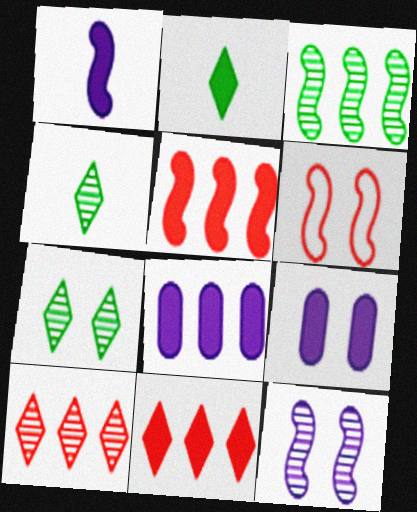[[1, 3, 6], 
[2, 5, 9], 
[4, 6, 8], 
[6, 7, 9]]